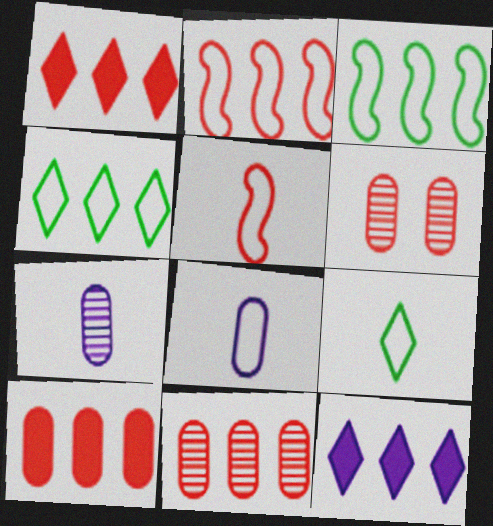[[1, 2, 11], 
[1, 5, 6], 
[3, 11, 12], 
[5, 8, 9]]